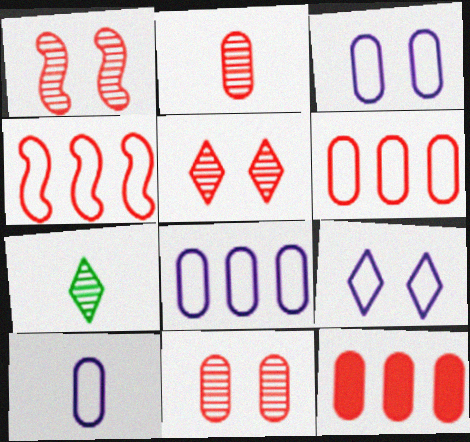[[1, 5, 11], 
[3, 8, 10]]